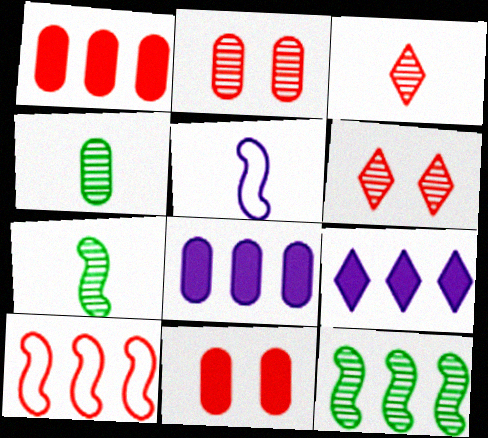[[3, 10, 11]]